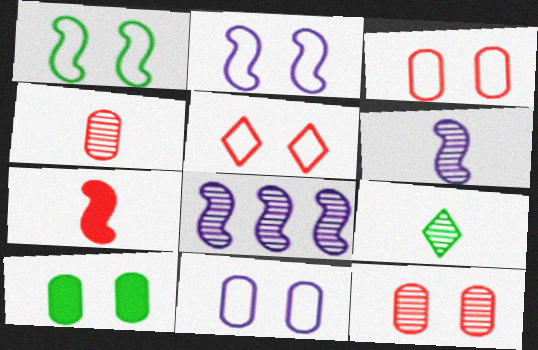[[1, 5, 11], 
[1, 7, 8], 
[4, 6, 9], 
[8, 9, 12], 
[10, 11, 12]]